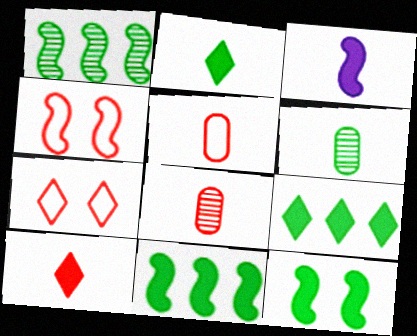[[1, 3, 4]]